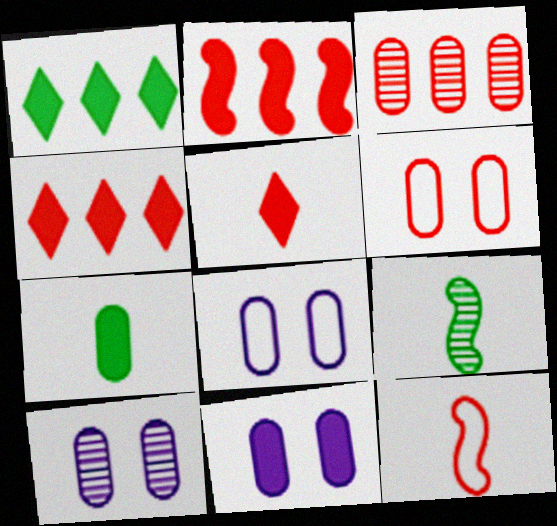[[1, 10, 12], 
[3, 7, 8], 
[4, 8, 9], 
[8, 10, 11]]